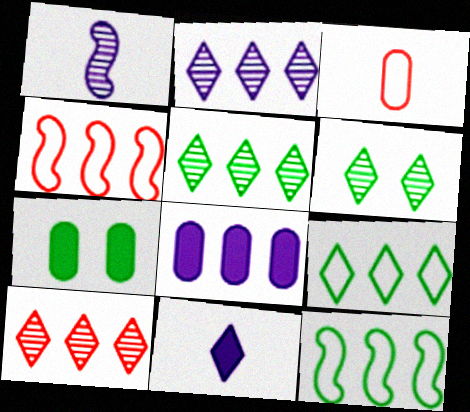[[2, 5, 10], 
[4, 5, 8], 
[8, 10, 12]]